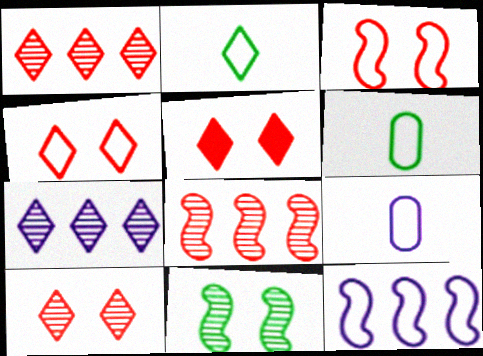[[2, 5, 7], 
[4, 5, 10], 
[4, 6, 12]]